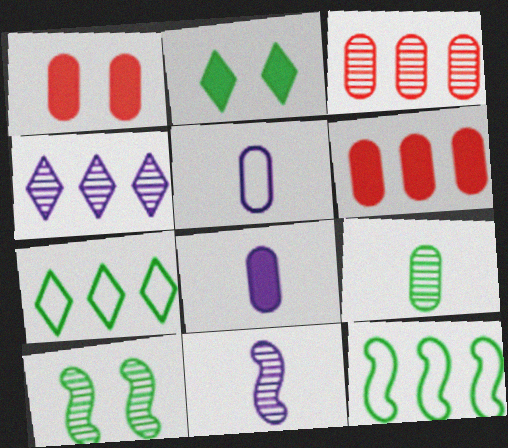[[1, 7, 11], 
[2, 9, 12], 
[4, 6, 12]]